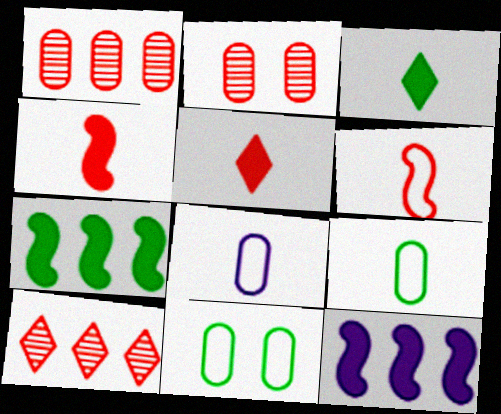[]